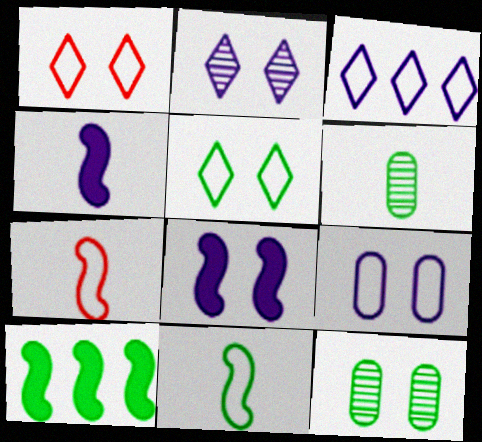[[1, 8, 12], 
[2, 8, 9], 
[5, 6, 10]]